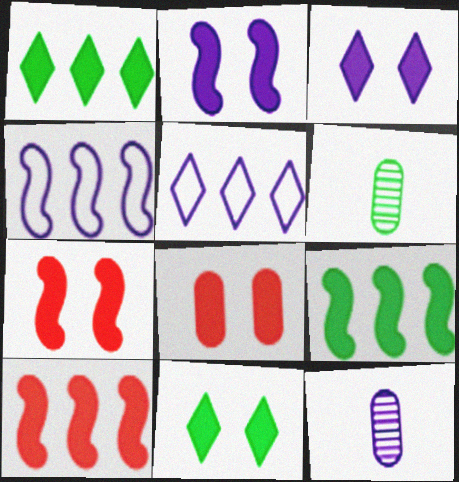[[2, 5, 12], 
[2, 8, 11], 
[3, 4, 12], 
[5, 6, 7]]